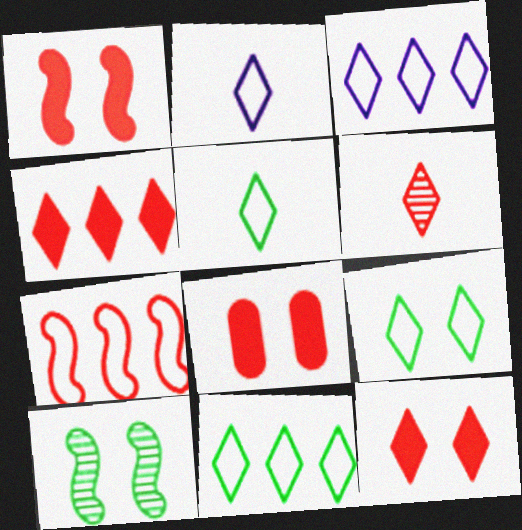[[1, 8, 12], 
[5, 9, 11], 
[6, 7, 8]]